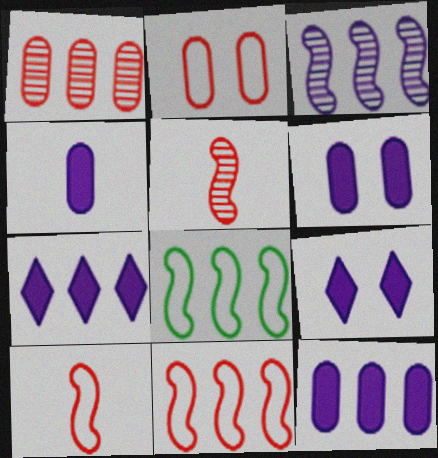[[1, 7, 8], 
[4, 6, 12]]